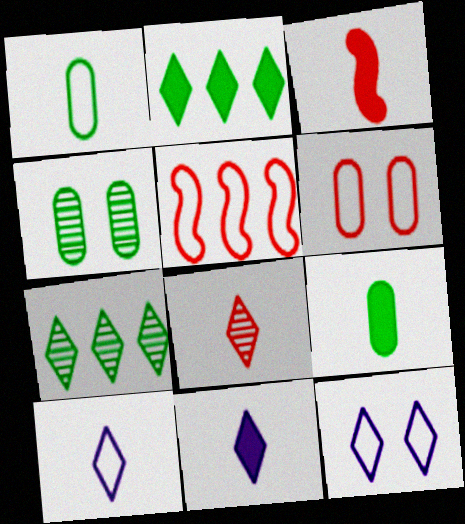[[1, 5, 12], 
[2, 8, 12], 
[3, 9, 11], 
[4, 5, 11]]